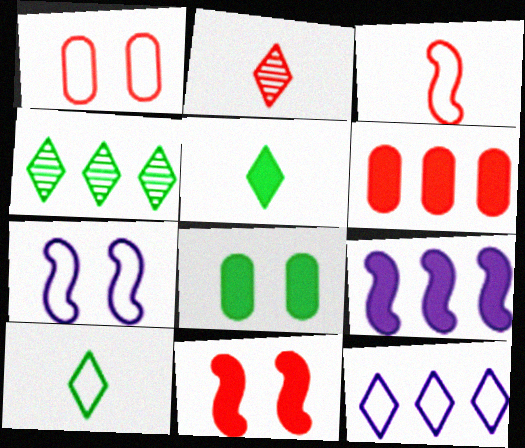[]